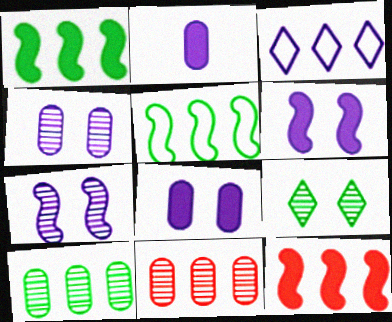[[1, 3, 11], 
[2, 3, 7], 
[3, 10, 12]]